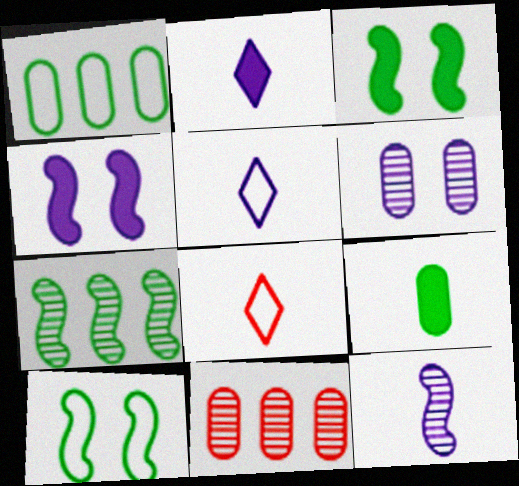[[2, 10, 11], 
[3, 5, 11], 
[8, 9, 12]]